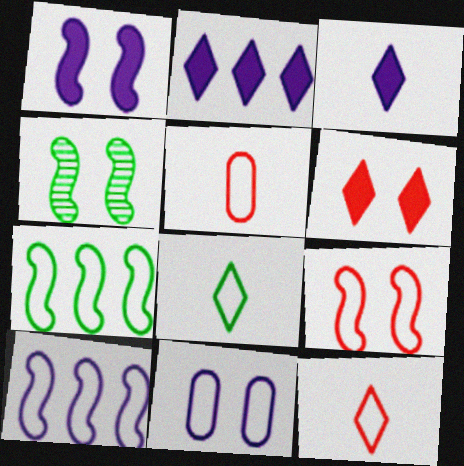[[1, 4, 9], 
[2, 4, 5], 
[4, 6, 11], 
[7, 11, 12]]